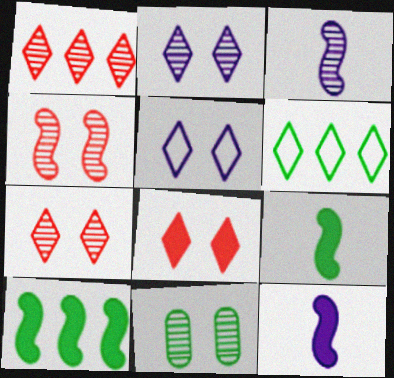[[1, 3, 11], 
[2, 4, 11], 
[6, 9, 11]]